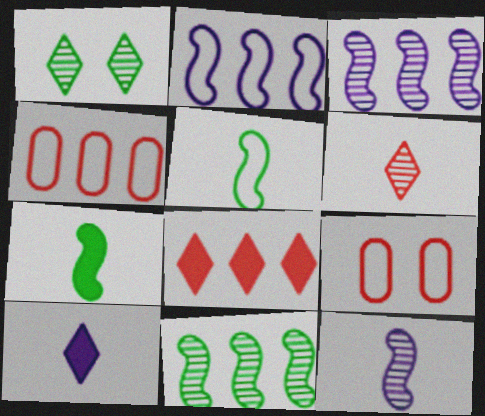[[9, 10, 11]]